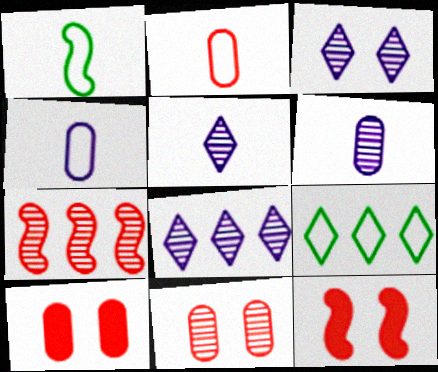[[1, 8, 10], 
[3, 5, 8], 
[6, 9, 12]]